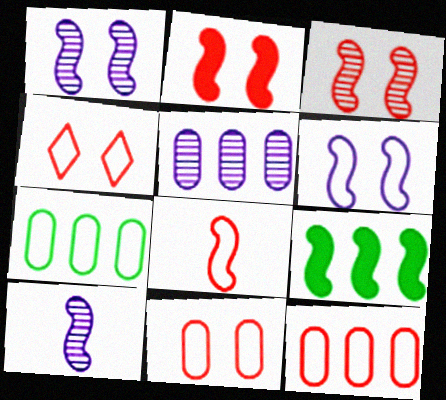[[1, 8, 9], 
[4, 8, 12]]